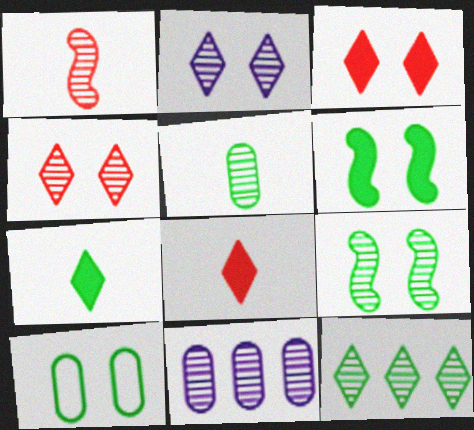[[5, 9, 12]]